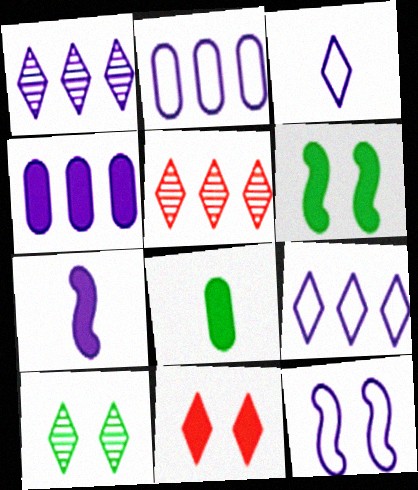[[2, 3, 12], 
[5, 8, 12]]